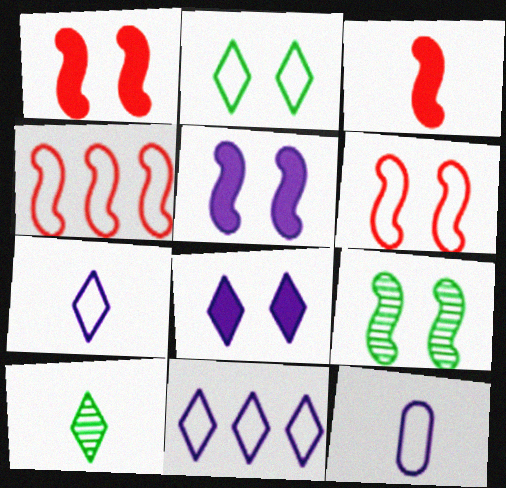[[2, 4, 12], 
[3, 10, 12], 
[5, 6, 9]]